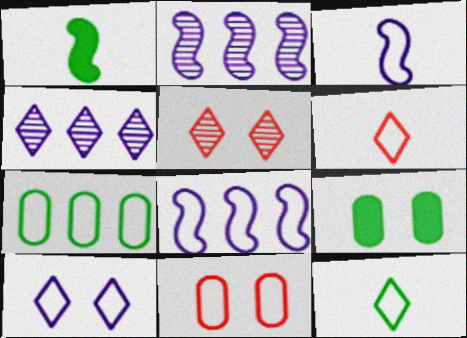[[1, 4, 11], 
[2, 6, 9], 
[8, 11, 12]]